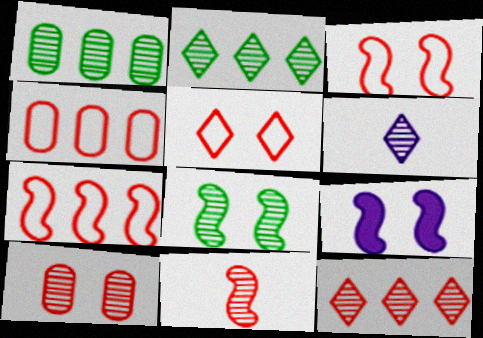[[3, 8, 9], 
[10, 11, 12]]